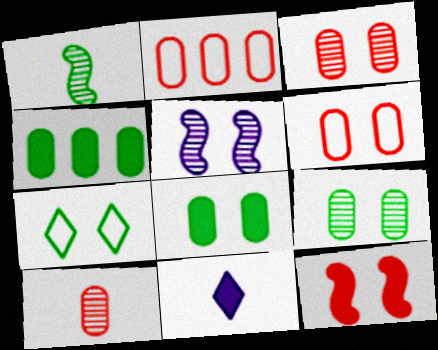[[1, 4, 7], 
[4, 11, 12]]